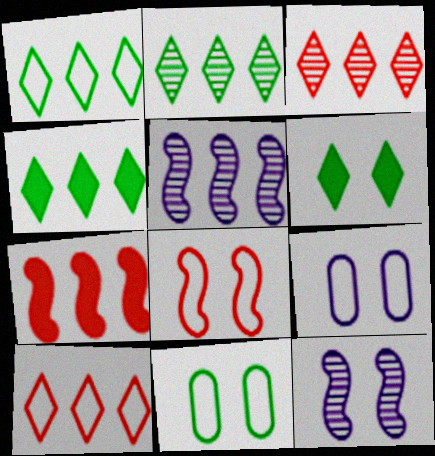[[1, 2, 4]]